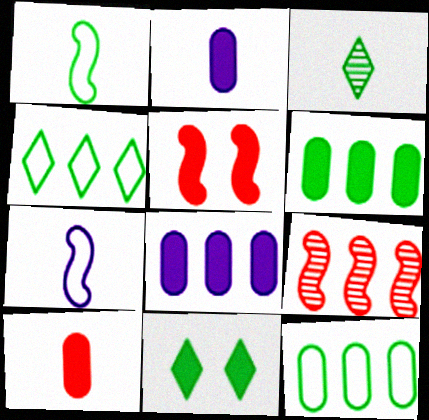[[3, 4, 11], 
[3, 7, 10], 
[4, 8, 9]]